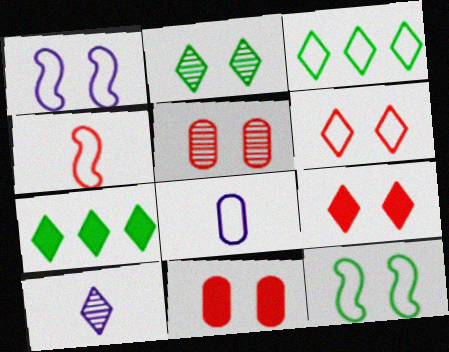[[1, 2, 11], 
[3, 9, 10], 
[6, 7, 10]]